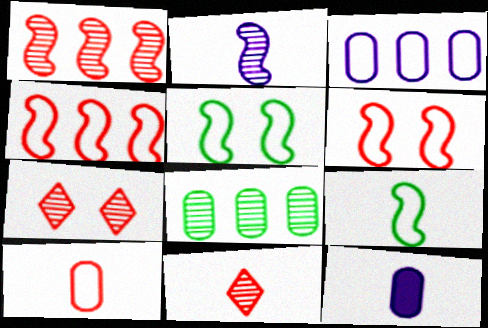[[2, 7, 8], 
[9, 11, 12]]